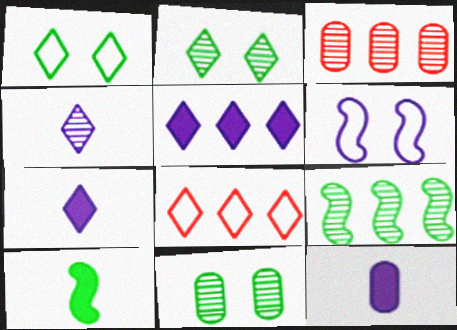[[2, 7, 8]]